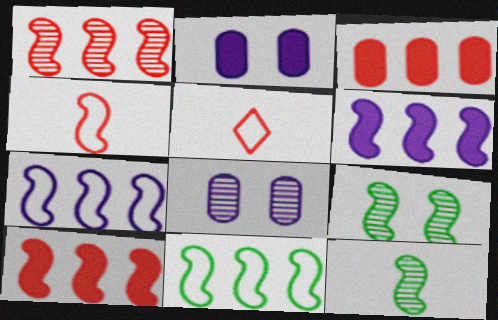[[1, 6, 11], 
[4, 6, 9]]